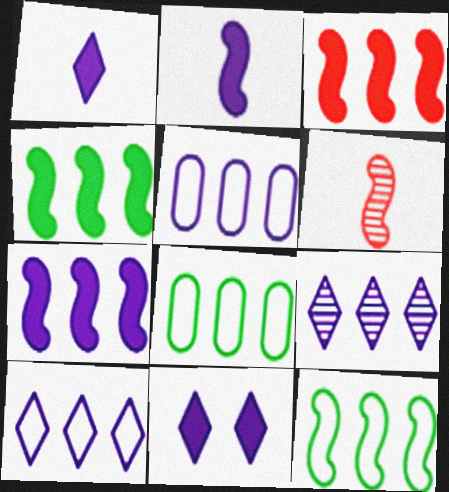[[3, 4, 7], 
[3, 8, 9], 
[5, 7, 9], 
[6, 8, 11]]